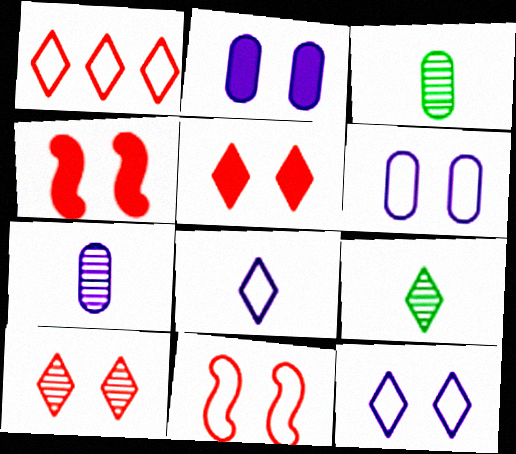[]